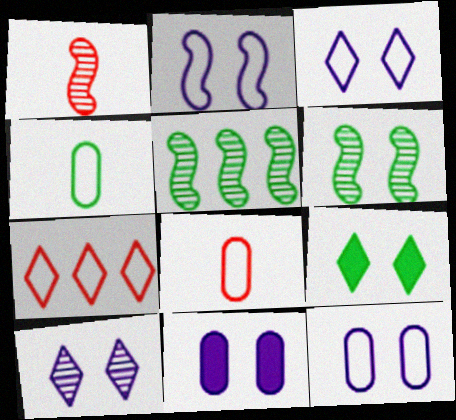[[2, 3, 12], 
[2, 4, 7], 
[2, 10, 11], 
[4, 5, 9]]